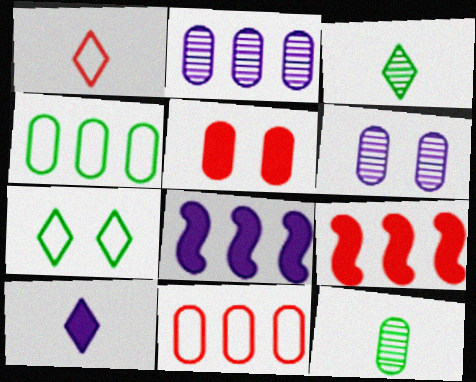[[1, 3, 10]]